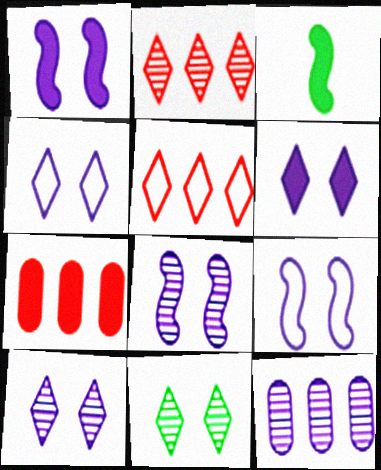[[1, 8, 9], 
[3, 6, 7], 
[4, 6, 10]]